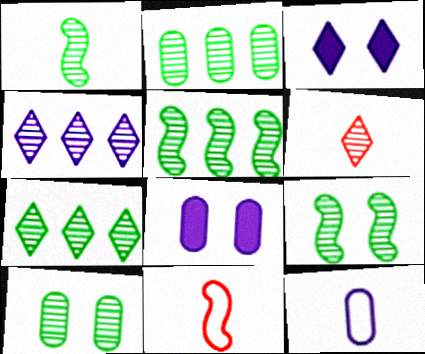[[1, 5, 9], 
[1, 7, 10], 
[2, 3, 11], 
[2, 5, 7], 
[7, 8, 11]]